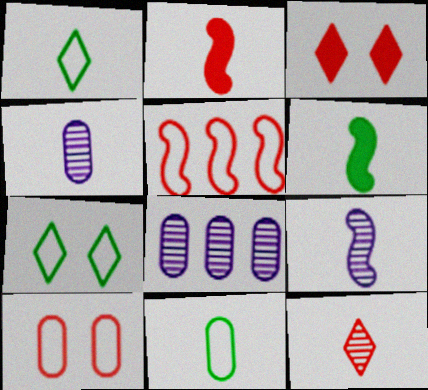[[1, 2, 4], 
[2, 7, 8]]